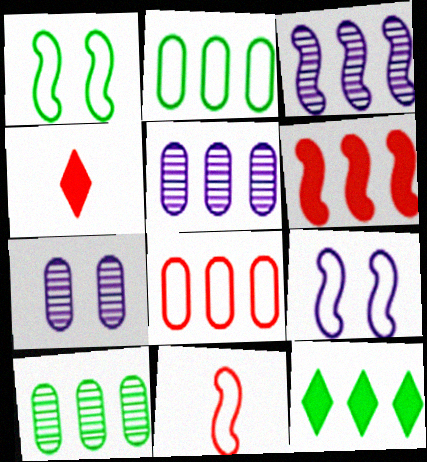[[1, 4, 5], 
[3, 8, 12], 
[4, 9, 10], 
[7, 11, 12]]